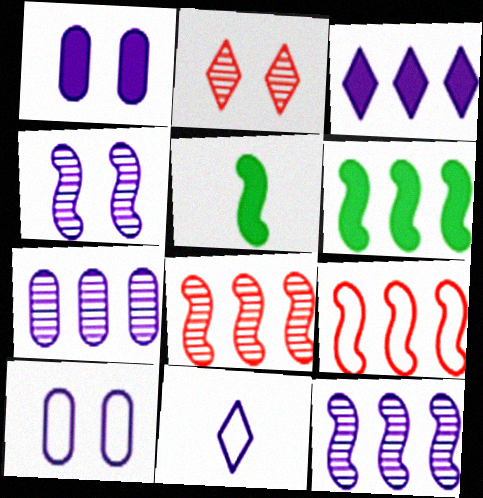[[1, 11, 12], 
[4, 5, 9], 
[6, 9, 12]]